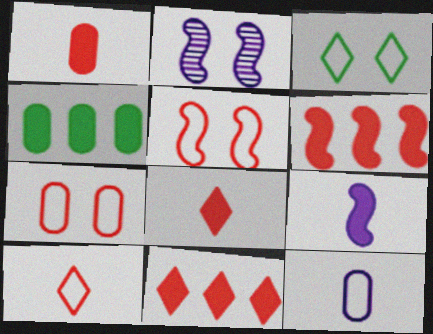[[2, 4, 10]]